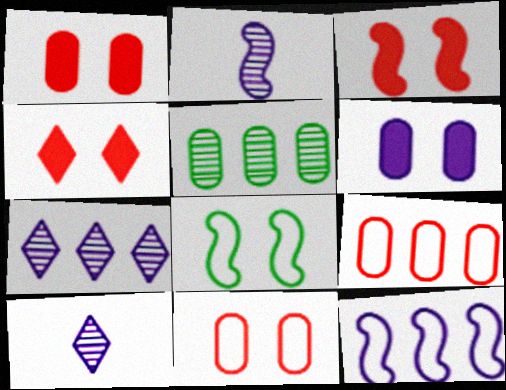[[1, 3, 4], 
[6, 10, 12]]